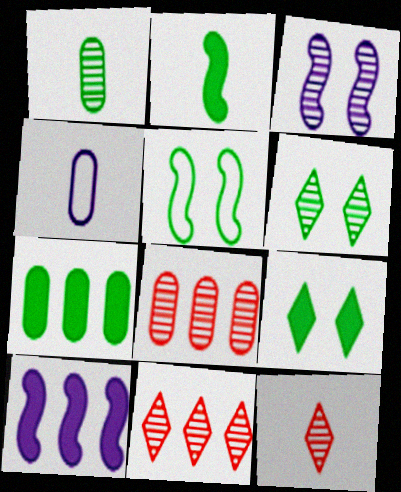[[1, 3, 11], 
[2, 4, 12], 
[2, 7, 9]]